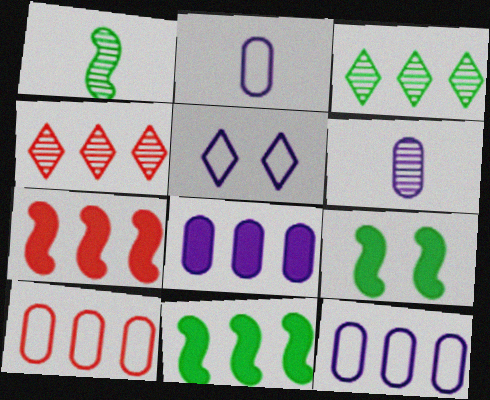[[2, 4, 9], 
[3, 7, 12], 
[4, 7, 10], 
[4, 11, 12]]